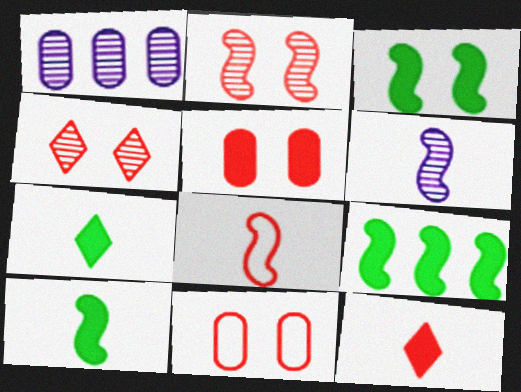[[3, 9, 10], 
[6, 8, 10]]